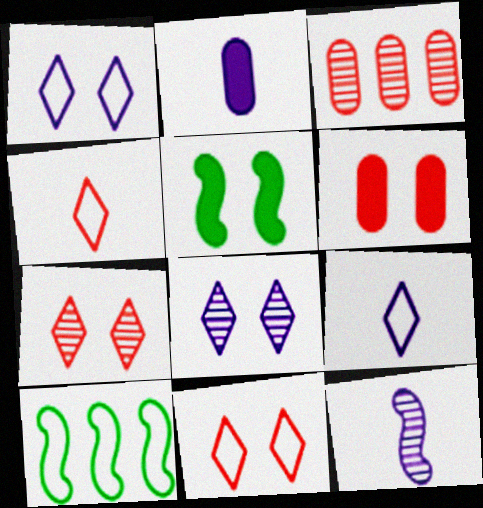[[2, 7, 10], 
[2, 9, 12], 
[3, 5, 9]]